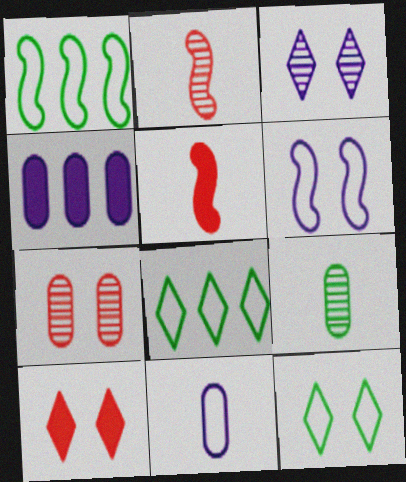[[2, 4, 12], 
[3, 10, 12]]